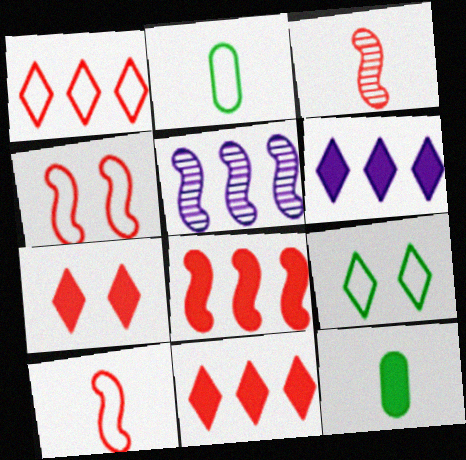[[2, 5, 7], 
[3, 4, 8]]